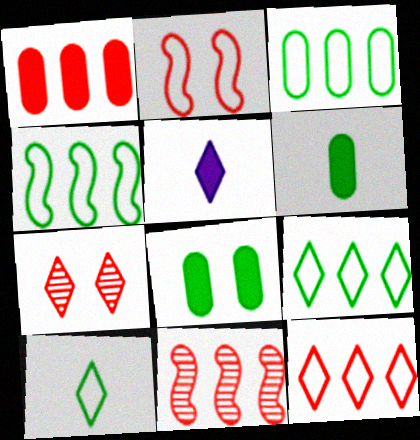[[1, 11, 12], 
[3, 4, 9], 
[5, 7, 9]]